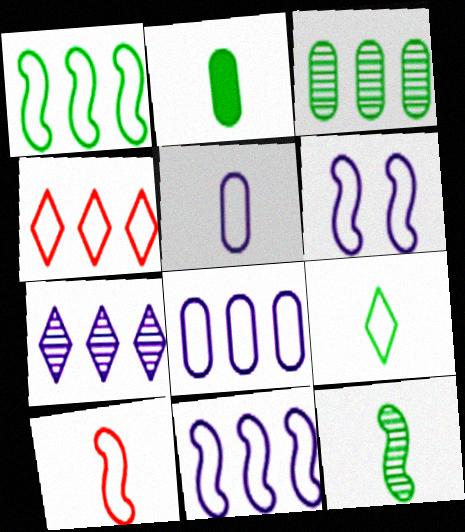[[1, 4, 8], 
[1, 6, 10], 
[2, 9, 12], 
[5, 9, 10]]